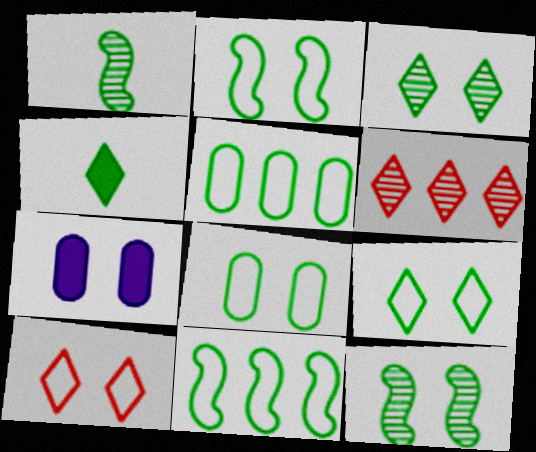[[2, 8, 9], 
[4, 5, 12], 
[7, 10, 12]]